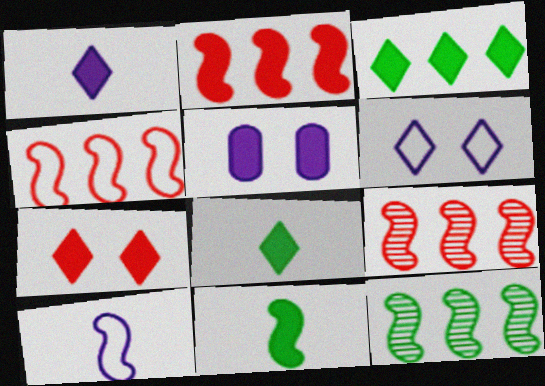[[1, 3, 7], 
[2, 4, 9], 
[2, 5, 8]]